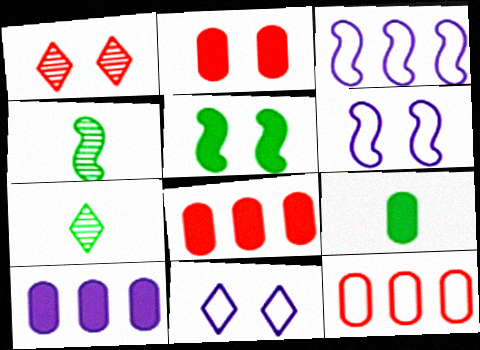[[1, 3, 9], 
[2, 3, 7], 
[2, 9, 10], 
[4, 8, 11], 
[6, 7, 8]]